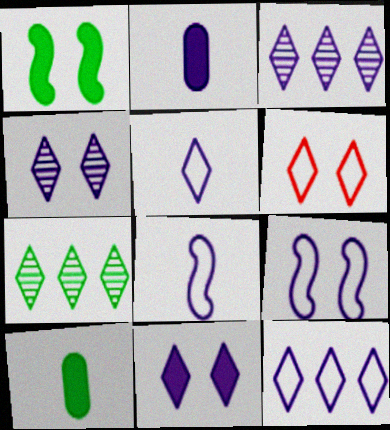[[2, 3, 9], 
[3, 5, 11]]